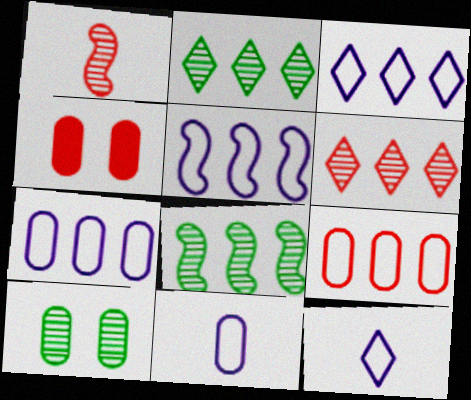[[3, 5, 7], 
[4, 8, 12]]